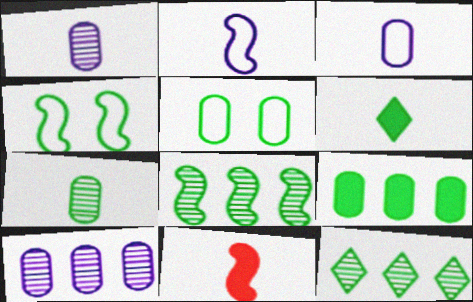[[5, 6, 8], 
[5, 7, 9]]